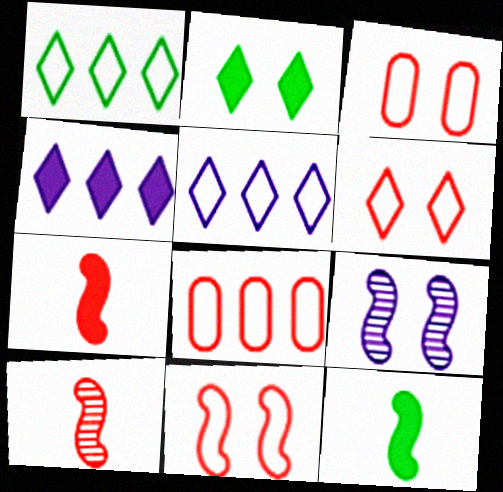[[2, 3, 9], 
[3, 6, 11]]